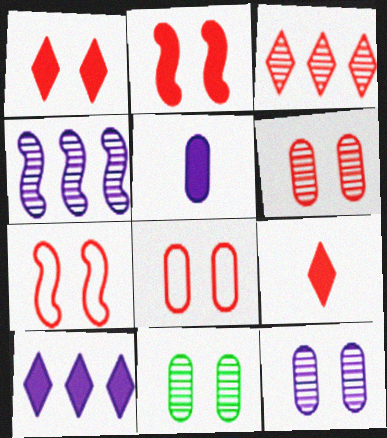[[1, 6, 7], 
[6, 11, 12]]